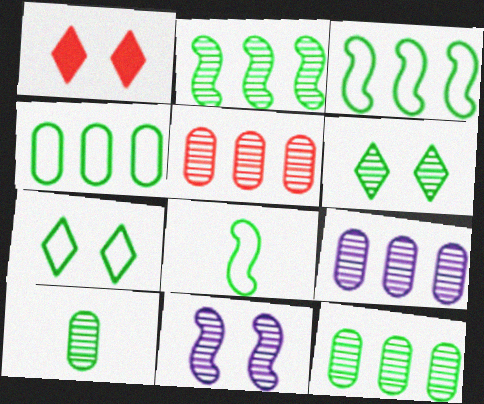[[1, 8, 9], 
[2, 6, 10], 
[4, 7, 8], 
[5, 9, 12]]